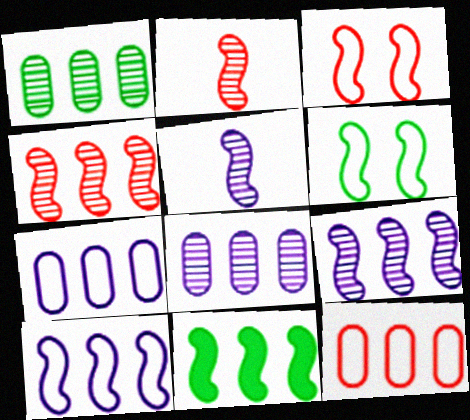[[3, 5, 11], 
[4, 10, 11]]